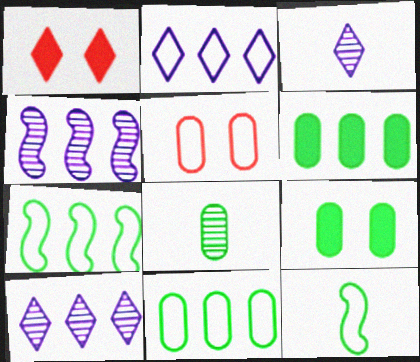[[2, 5, 12], 
[8, 9, 11]]